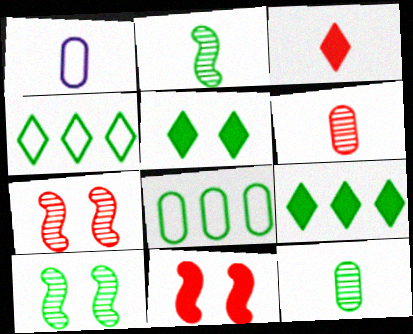[[1, 2, 3], 
[1, 7, 9], 
[2, 5, 8]]